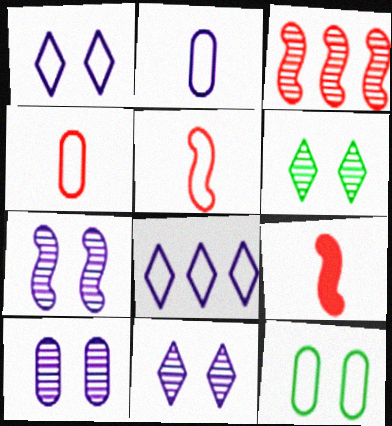[[5, 8, 12], 
[7, 10, 11]]